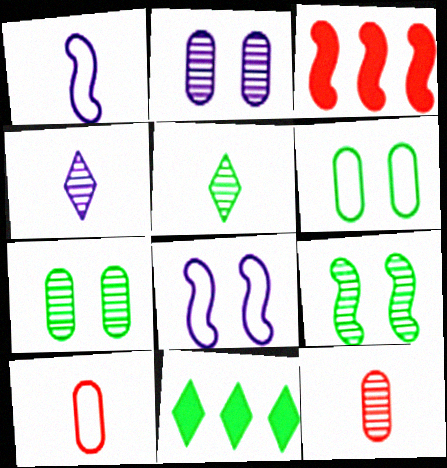[[1, 3, 9], 
[3, 4, 6], 
[8, 11, 12]]